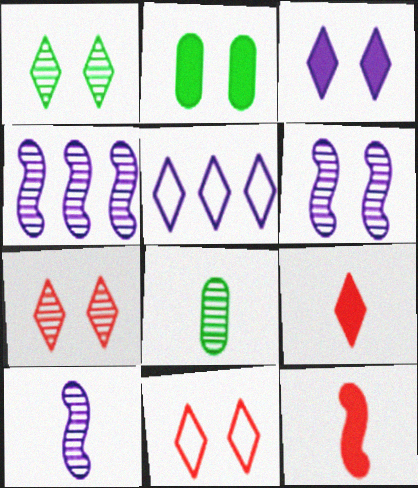[[1, 3, 11], 
[1, 5, 9], 
[2, 6, 11], 
[4, 6, 10], 
[4, 7, 8]]